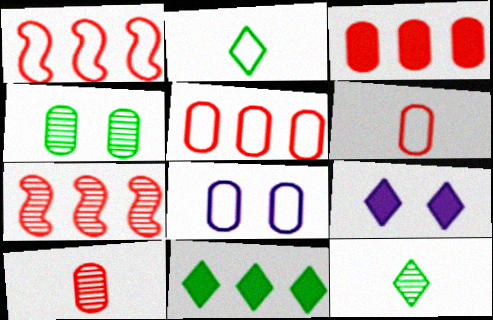[[1, 2, 8]]